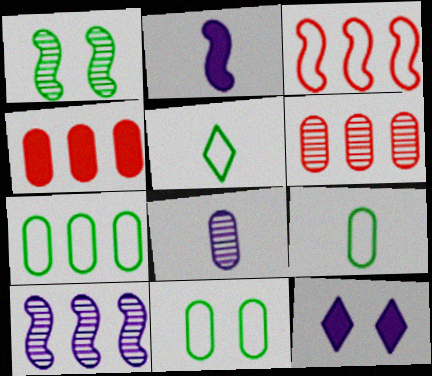[[1, 2, 3], 
[4, 8, 11], 
[7, 9, 11]]